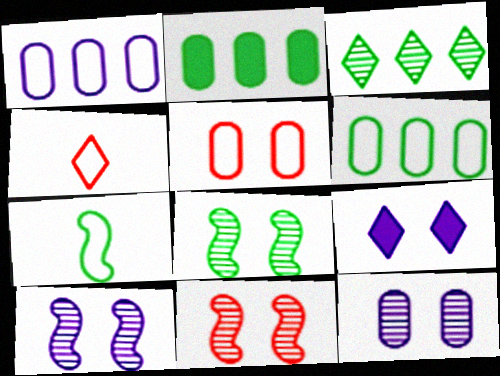[[2, 4, 10], 
[3, 4, 9], 
[5, 8, 9], 
[8, 10, 11]]